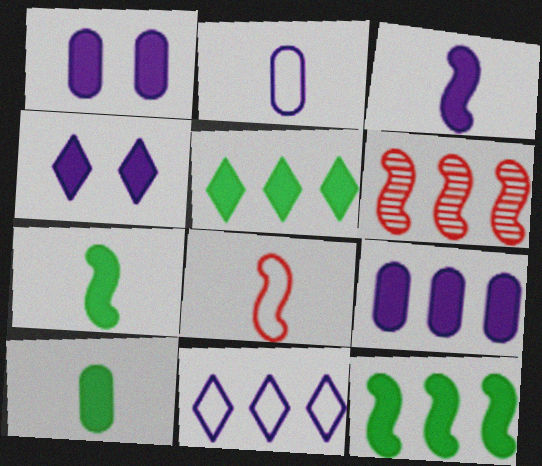[[3, 4, 9]]